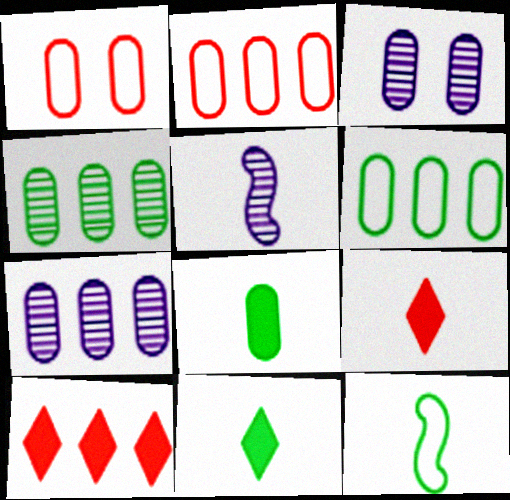[[1, 7, 8], 
[2, 3, 8], 
[3, 10, 12]]